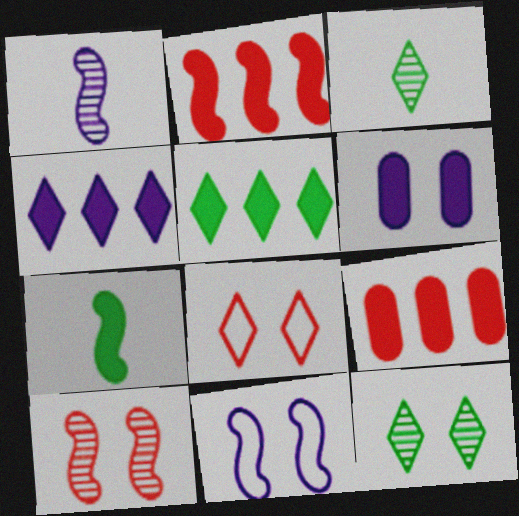[[3, 4, 8], 
[3, 9, 11]]